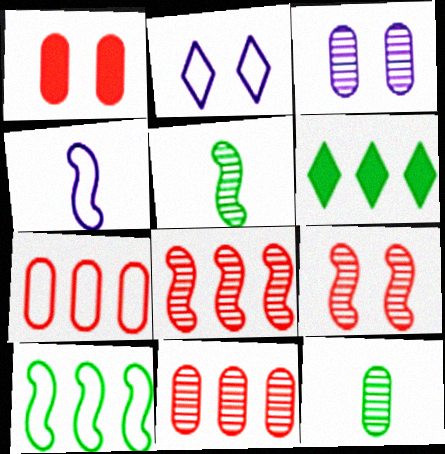[[3, 11, 12]]